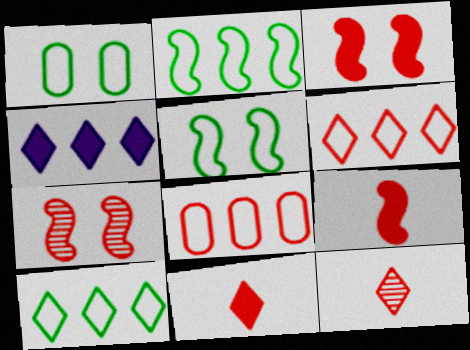[[3, 8, 12], 
[7, 8, 11]]